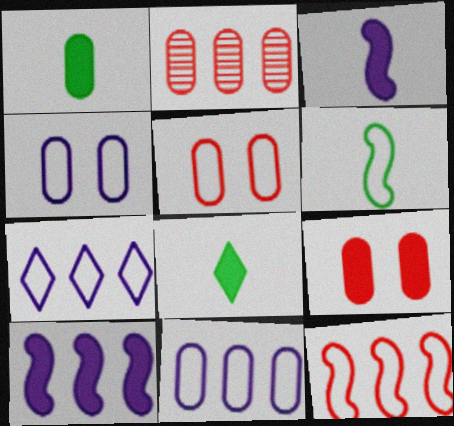[[1, 2, 4], 
[5, 6, 7], 
[8, 9, 10]]